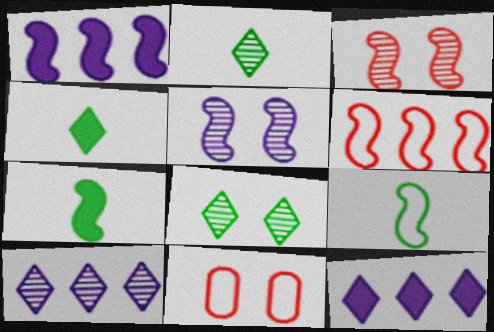[[1, 2, 11], 
[1, 3, 9], 
[5, 6, 7], 
[7, 10, 11]]